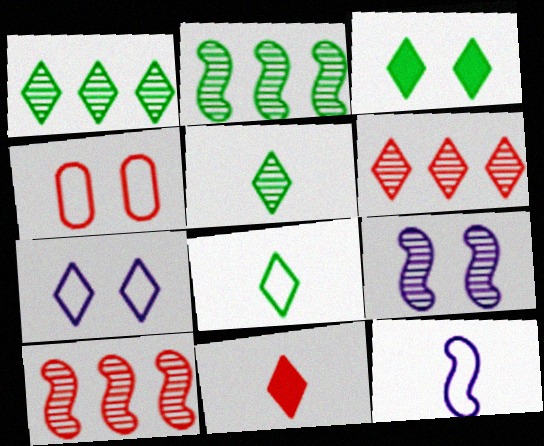[[1, 3, 8], 
[1, 7, 11], 
[3, 4, 9], 
[4, 10, 11]]